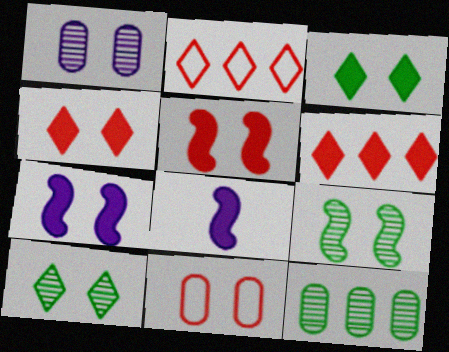[[7, 10, 11]]